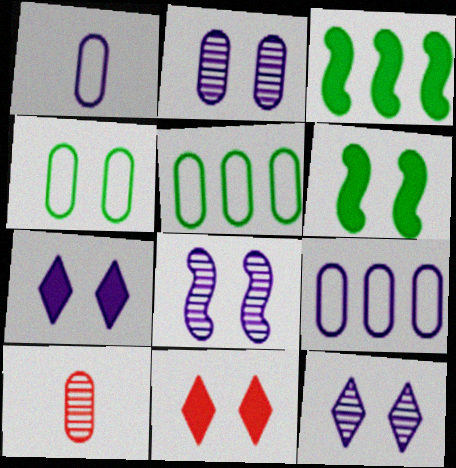[[2, 8, 12], 
[4, 8, 11]]